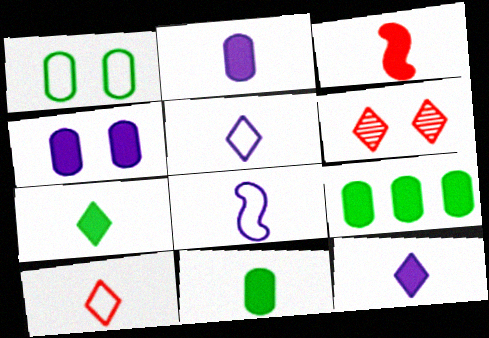[[2, 3, 7], 
[3, 11, 12], 
[6, 8, 9]]